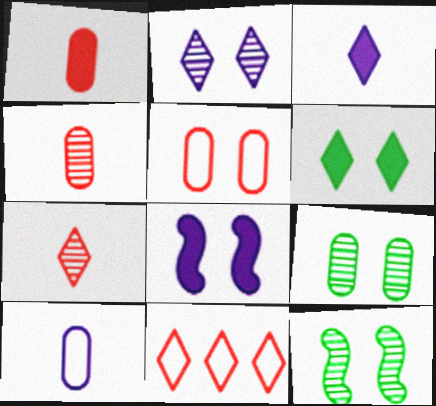[]